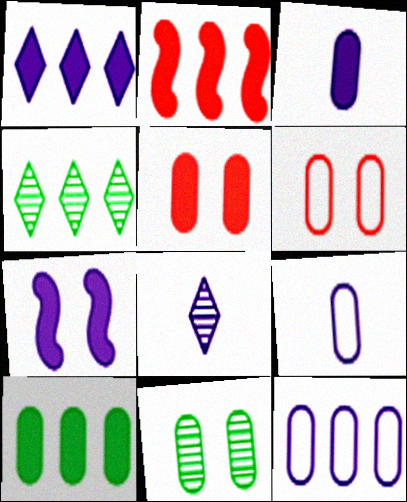[[1, 2, 10], 
[1, 3, 7], 
[2, 4, 12], 
[3, 5, 10], 
[7, 8, 12]]